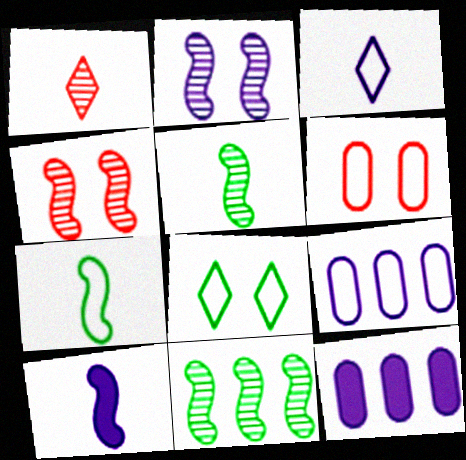[[2, 3, 12]]